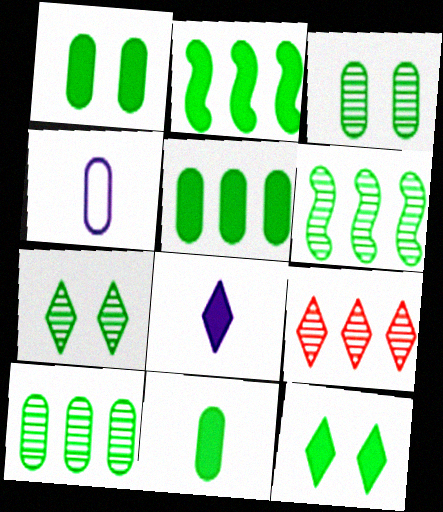[[1, 5, 11], 
[2, 11, 12]]